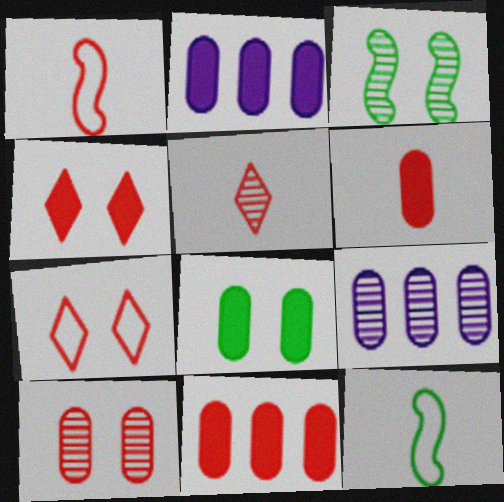[[1, 5, 6], 
[2, 6, 8], 
[3, 5, 9], 
[4, 9, 12]]